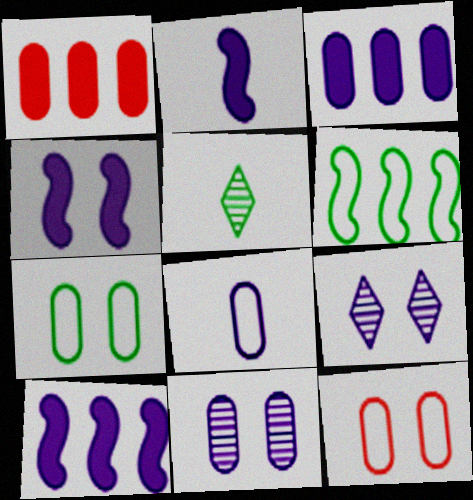[[2, 4, 10], 
[3, 8, 11], 
[5, 10, 12], 
[8, 9, 10]]